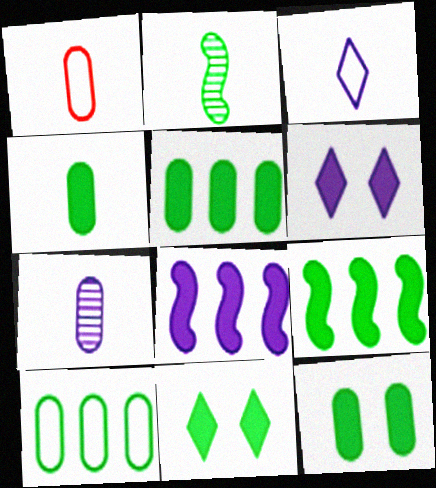[[1, 4, 7], 
[2, 10, 11], 
[4, 5, 12], 
[4, 9, 11]]